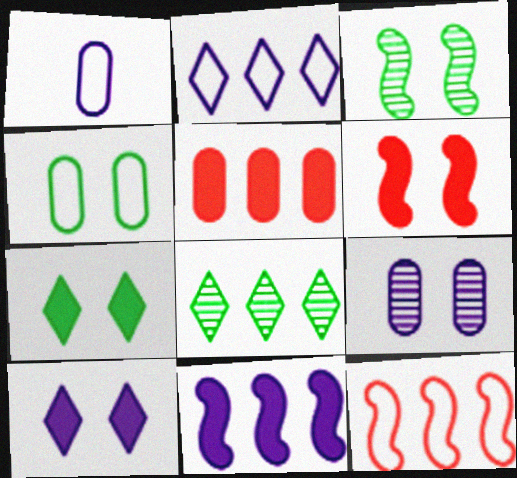[[1, 6, 8], 
[3, 4, 7]]